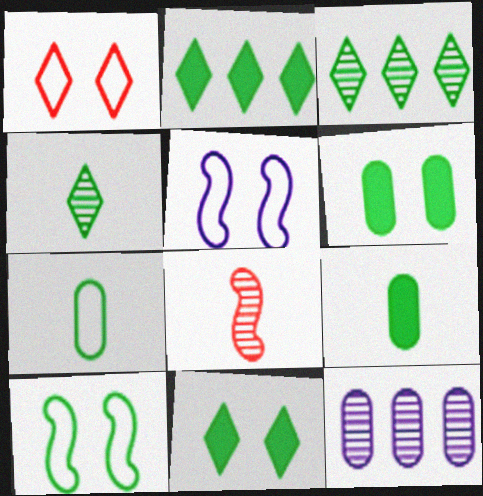[[3, 9, 10]]